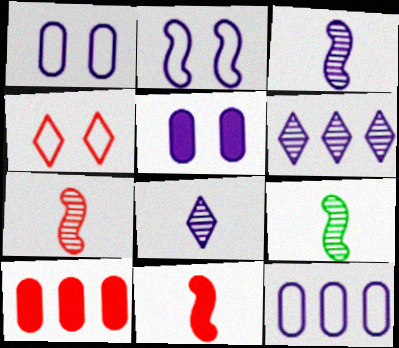[[3, 7, 9], 
[4, 7, 10]]